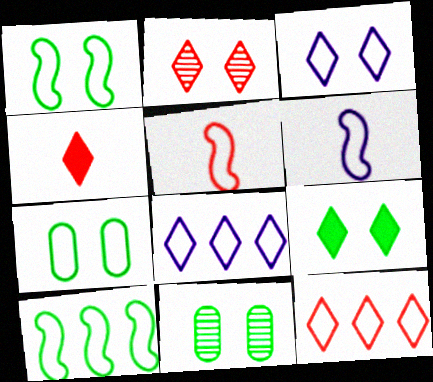[[1, 9, 11], 
[2, 3, 9], 
[2, 4, 12], 
[5, 7, 8], 
[6, 7, 12]]